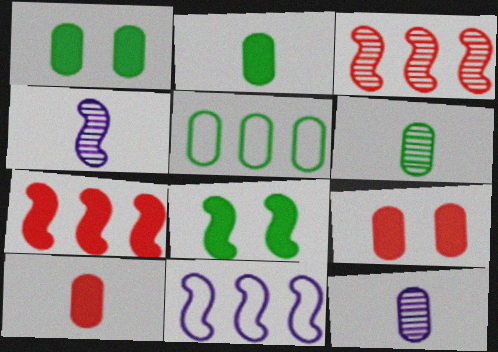[[1, 5, 6], 
[5, 9, 12]]